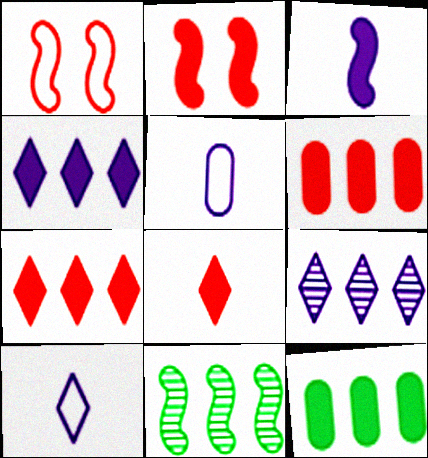[[1, 3, 11], 
[2, 6, 8]]